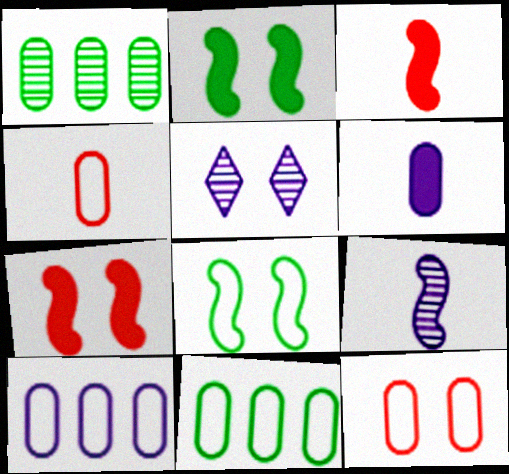[[1, 6, 12], 
[2, 5, 12], 
[3, 5, 11]]